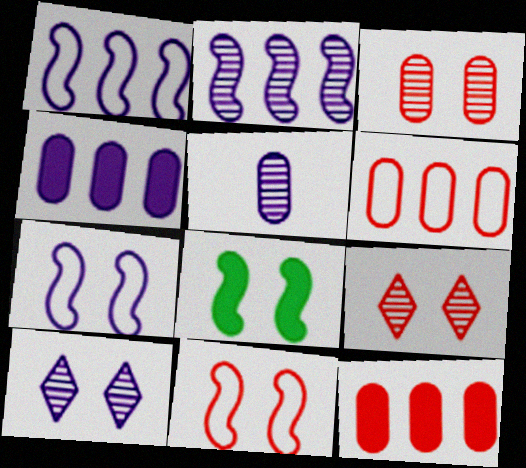[[2, 5, 10]]